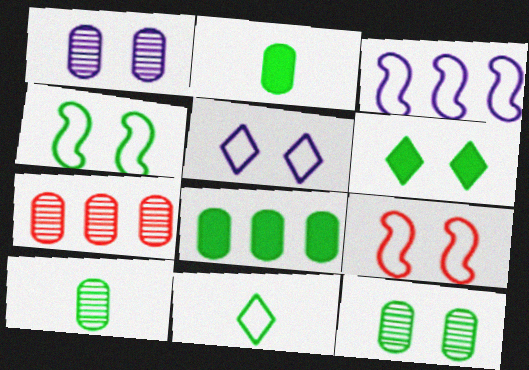[[1, 6, 9], 
[1, 7, 10], 
[4, 6, 12]]